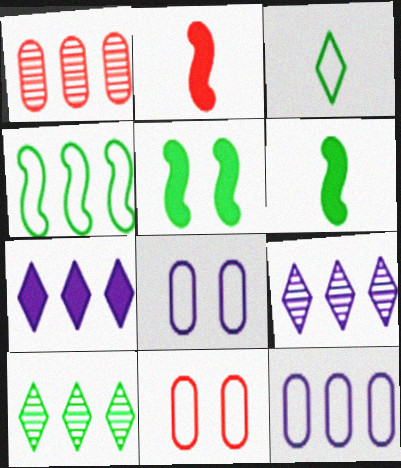[[1, 4, 7], 
[2, 8, 10], 
[6, 9, 11]]